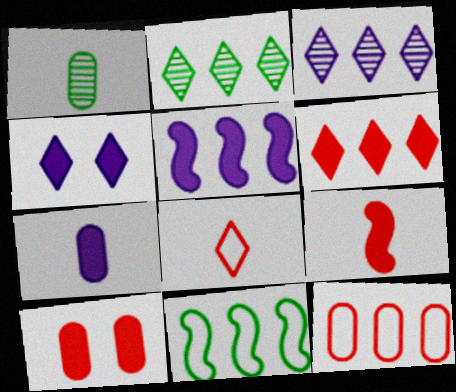[[2, 4, 8], 
[2, 5, 12], 
[4, 5, 7], 
[6, 9, 10]]